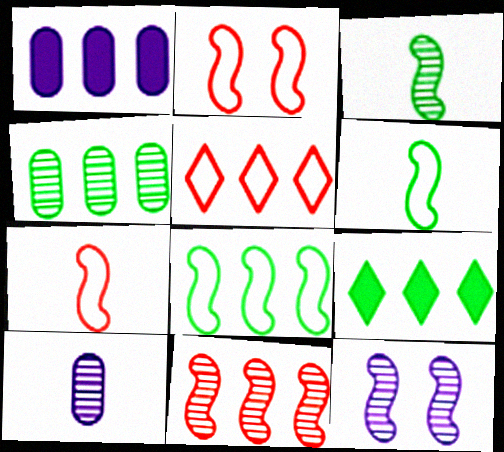[[2, 9, 10], 
[3, 11, 12], 
[4, 8, 9]]